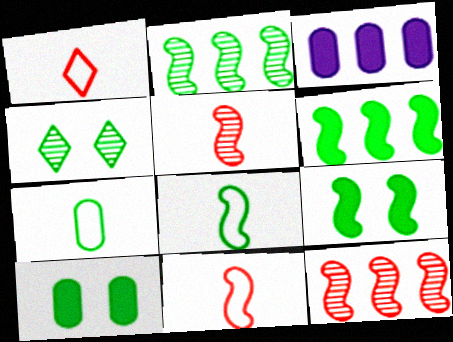[[2, 8, 9], 
[3, 4, 11], 
[4, 6, 7]]